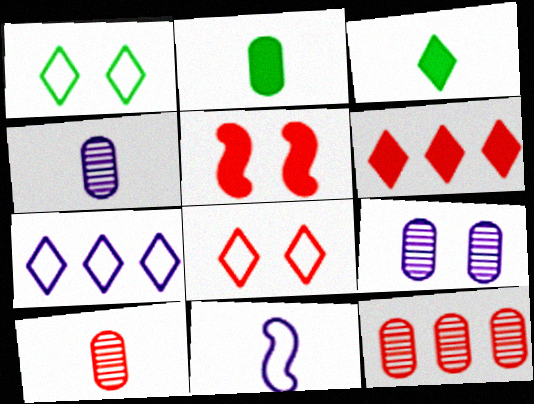[[1, 5, 9], 
[3, 10, 11]]